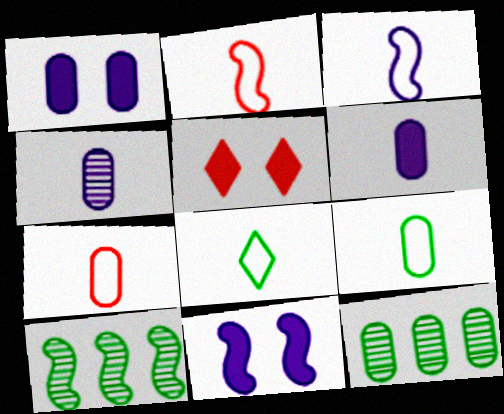[[1, 7, 12], 
[2, 10, 11], 
[3, 5, 12], 
[3, 7, 8]]